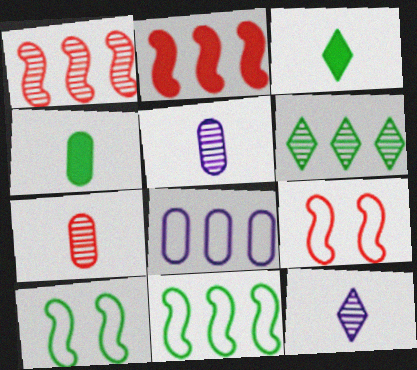[[2, 6, 8], 
[4, 6, 10]]